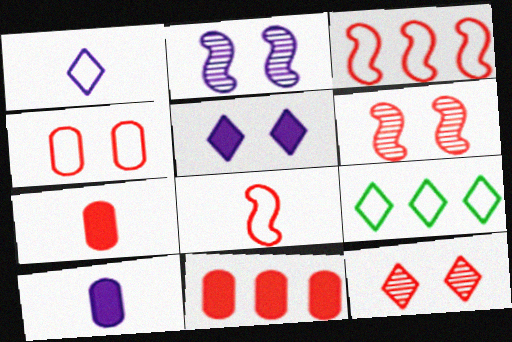[[2, 7, 9], 
[3, 7, 12], 
[6, 9, 10], 
[8, 11, 12]]